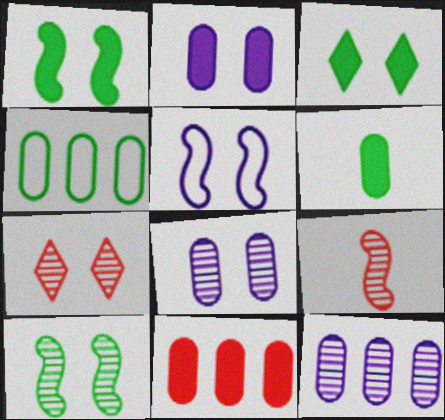[[2, 6, 11], 
[4, 11, 12], 
[7, 8, 10]]